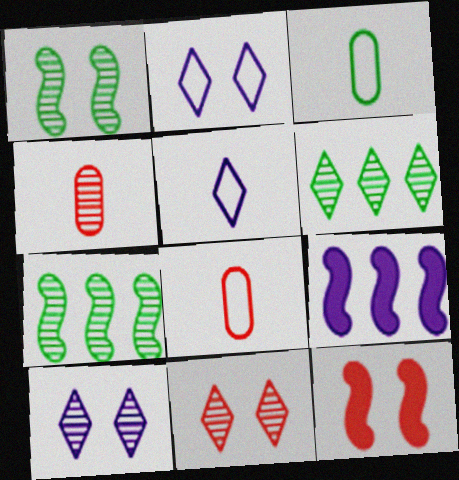[[3, 9, 11], 
[4, 7, 10]]